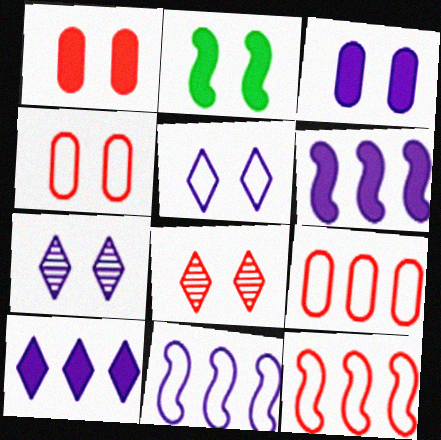[[2, 4, 7]]